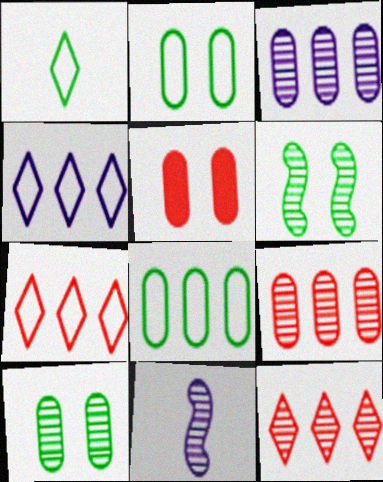[[10, 11, 12]]